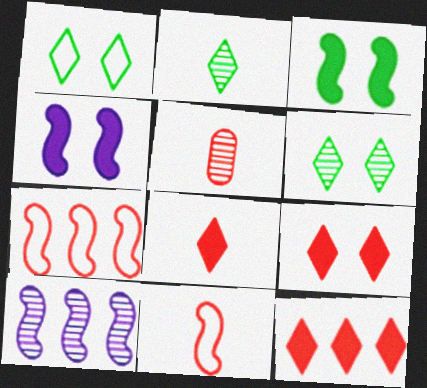[[3, 10, 11], 
[5, 6, 10], 
[5, 7, 9], 
[5, 8, 11], 
[8, 9, 12]]